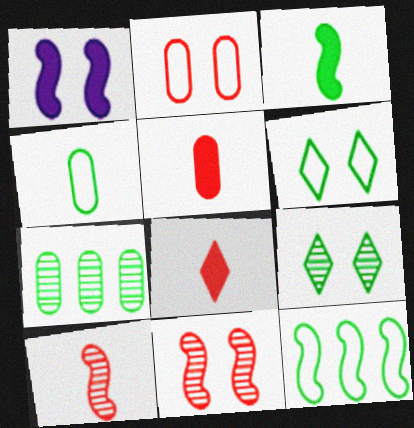[[1, 2, 9], 
[1, 10, 12], 
[3, 6, 7], 
[4, 6, 12]]